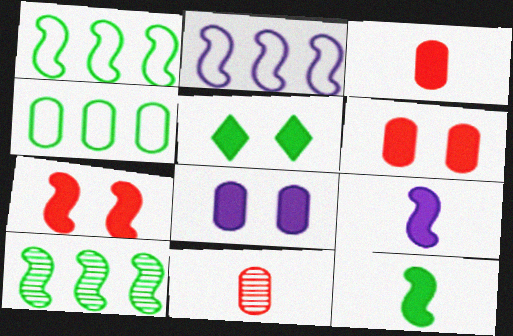[[2, 5, 11], 
[4, 8, 11], 
[5, 7, 8]]